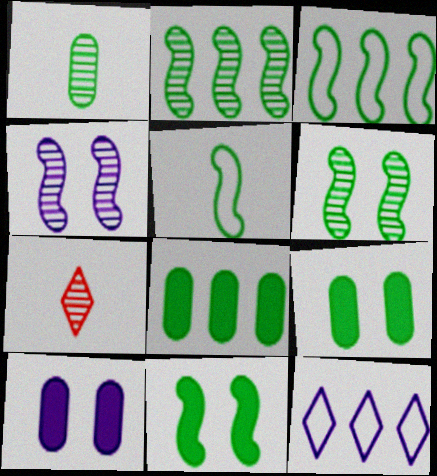[[2, 5, 11], 
[3, 7, 10]]